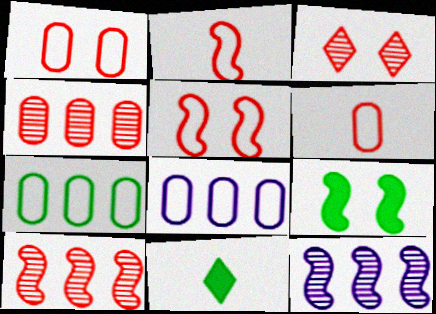[[1, 11, 12], 
[2, 9, 12]]